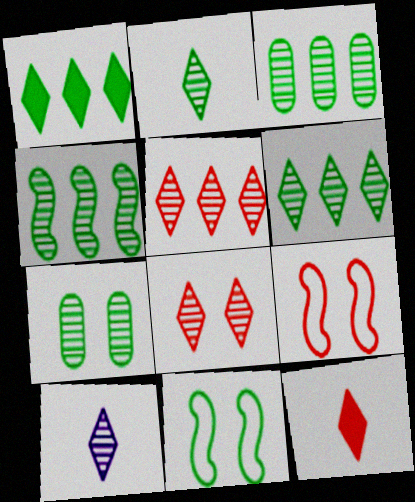[[2, 4, 7], 
[3, 4, 6], 
[6, 8, 10]]